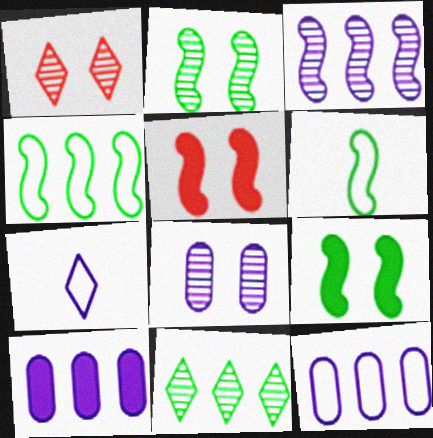[[1, 2, 8], 
[1, 6, 10], 
[3, 5, 6]]